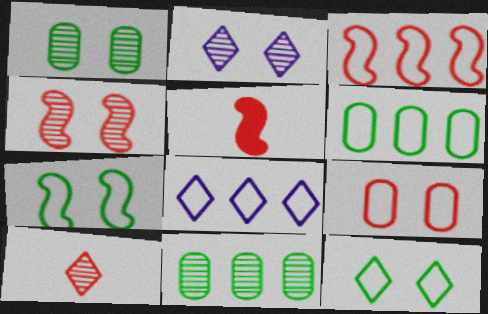[[1, 2, 4], 
[1, 5, 8], 
[2, 5, 6], 
[3, 4, 5], 
[3, 6, 8]]